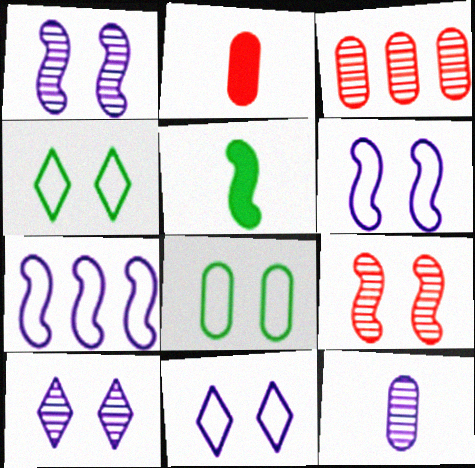[[3, 5, 11], 
[5, 7, 9]]